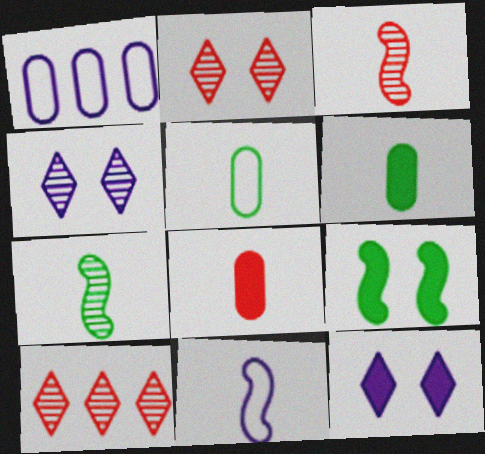[]